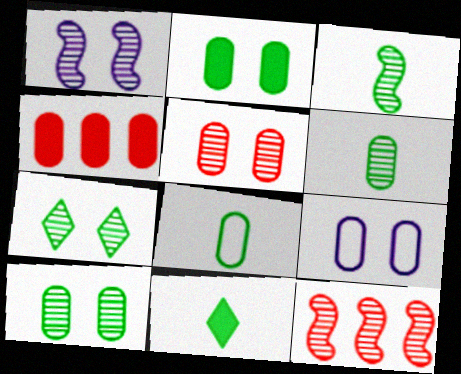[[1, 3, 12], 
[1, 5, 7], 
[2, 5, 9], 
[3, 8, 11], 
[4, 6, 9], 
[9, 11, 12]]